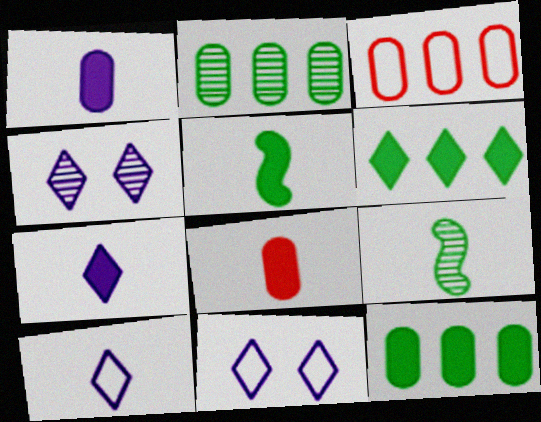[[3, 4, 5], 
[5, 7, 8], 
[8, 9, 10]]